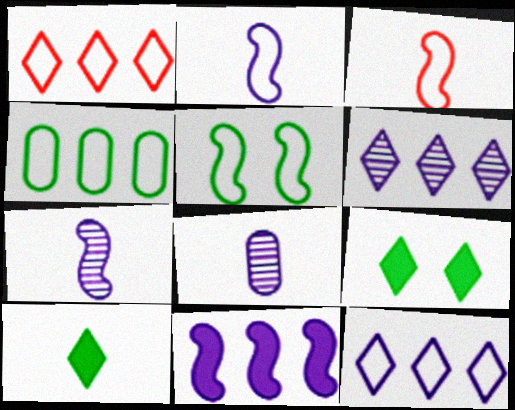[[3, 8, 10]]